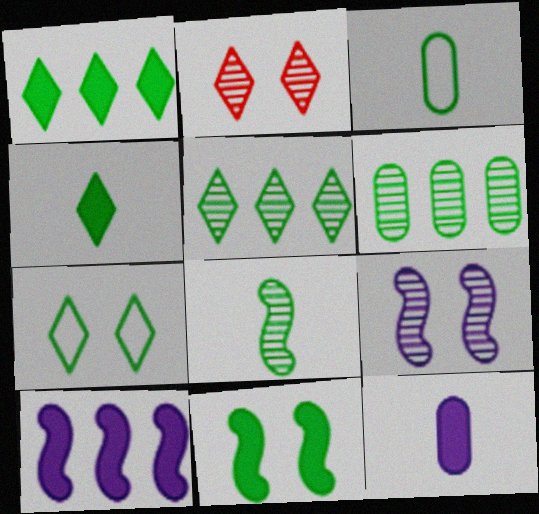[[2, 3, 10], 
[3, 4, 8], 
[3, 5, 11], 
[4, 5, 7]]